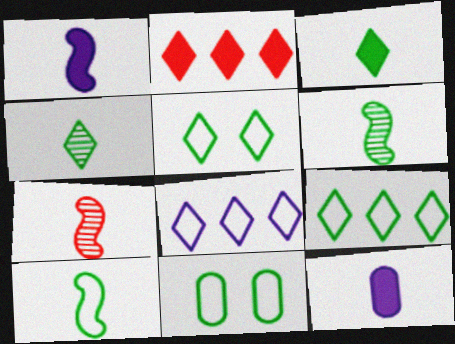[[1, 7, 10], 
[9, 10, 11]]